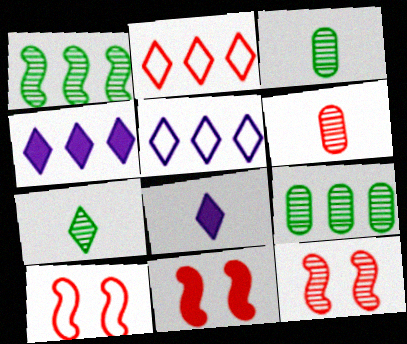[[2, 6, 11], 
[3, 4, 10], 
[3, 5, 11], 
[8, 9, 10], 
[10, 11, 12]]